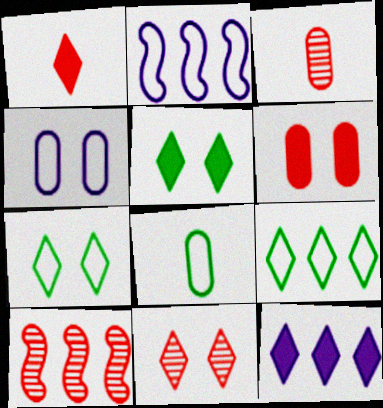[[1, 5, 12], 
[2, 3, 5], 
[3, 10, 11]]